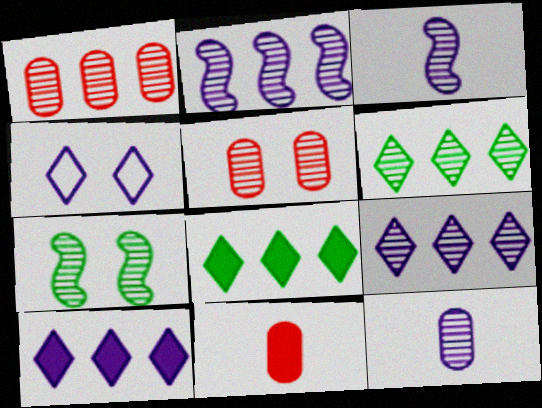[[1, 2, 6], 
[3, 5, 6]]